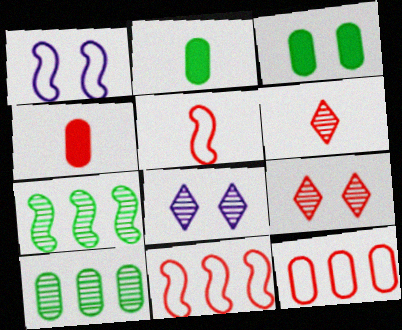[[1, 3, 9], 
[2, 8, 11], 
[4, 5, 6], 
[4, 9, 11]]